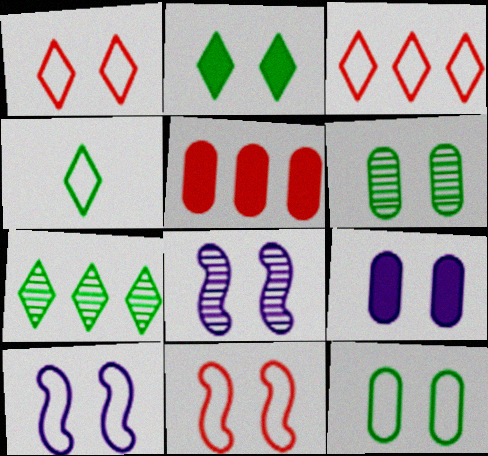[[1, 10, 12], 
[2, 4, 7], 
[4, 5, 8]]